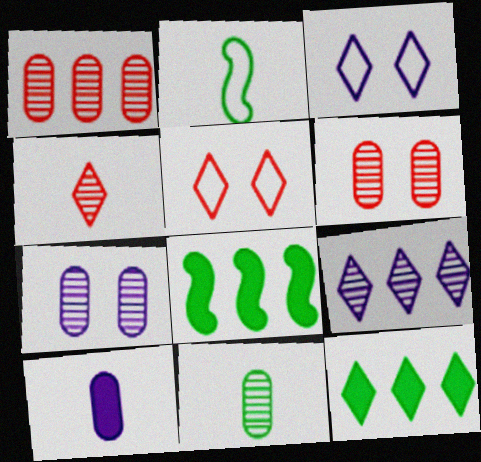[[1, 7, 11], 
[2, 4, 10], 
[3, 4, 12]]